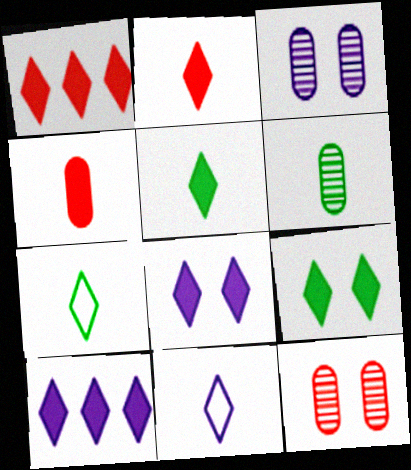[[1, 5, 8], 
[2, 9, 10]]